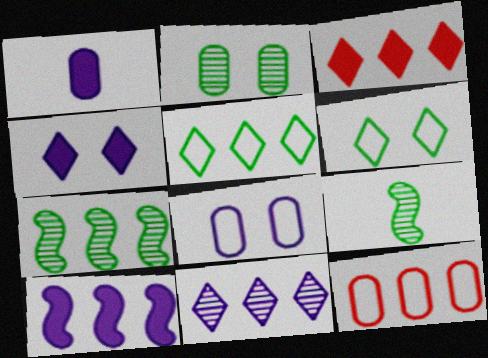[[1, 2, 12], 
[1, 4, 10], 
[3, 5, 11], 
[3, 8, 9], 
[4, 9, 12]]